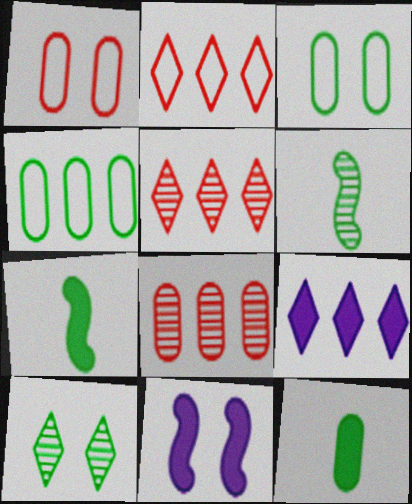[[1, 6, 9], 
[1, 10, 11], 
[4, 7, 10]]